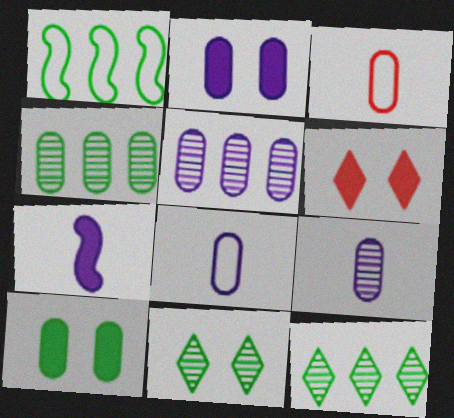[[1, 6, 9], 
[2, 3, 4], 
[2, 5, 8], 
[3, 5, 10]]